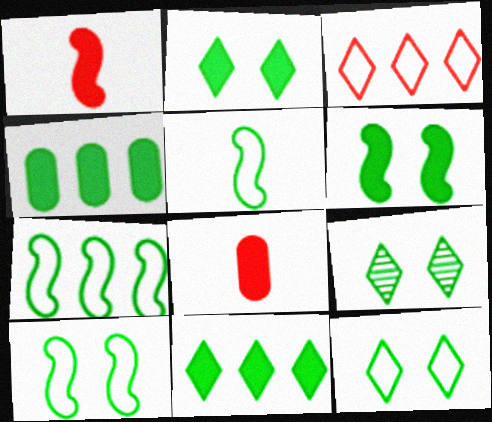[[2, 9, 12], 
[4, 5, 9], 
[5, 7, 10]]